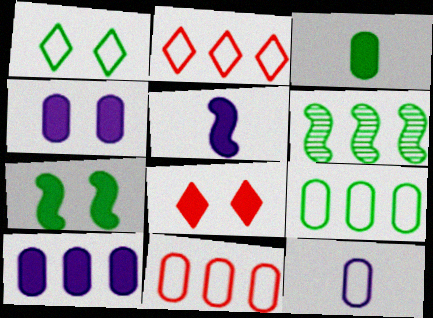[[1, 3, 6], 
[2, 6, 10], 
[4, 7, 8], 
[6, 8, 12]]